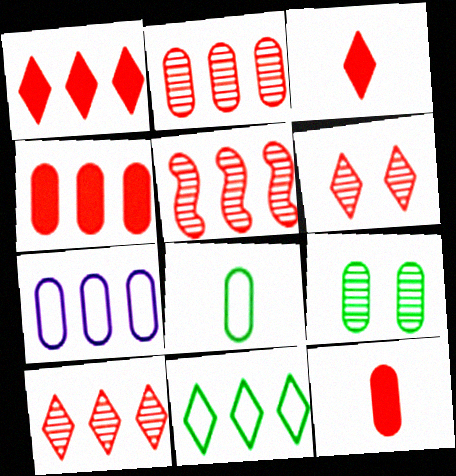[[2, 5, 10], 
[7, 9, 12]]